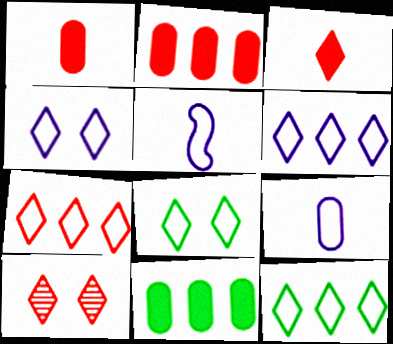[[3, 7, 10], 
[5, 10, 11], 
[6, 7, 12]]